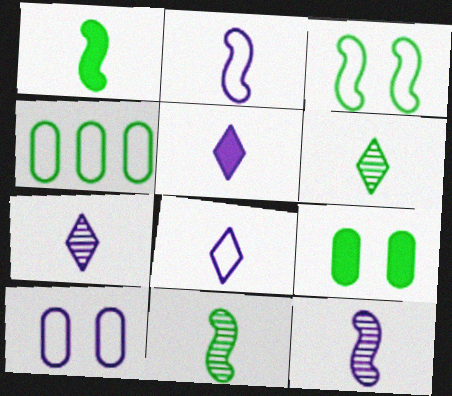[[5, 7, 8]]